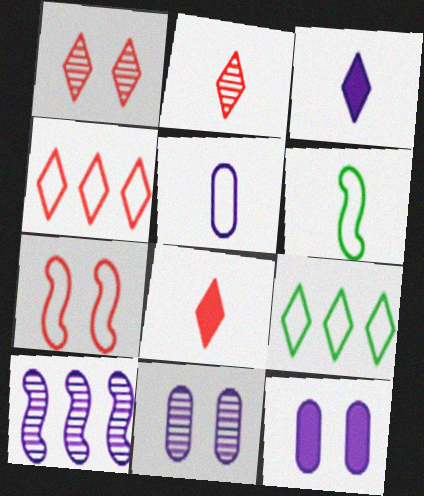[[1, 3, 9], 
[1, 4, 8], 
[5, 7, 9]]